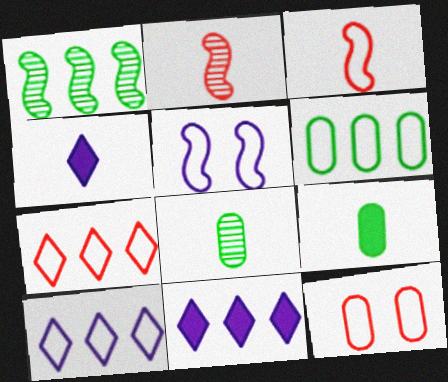[[1, 4, 12], 
[3, 4, 8], 
[3, 7, 12]]